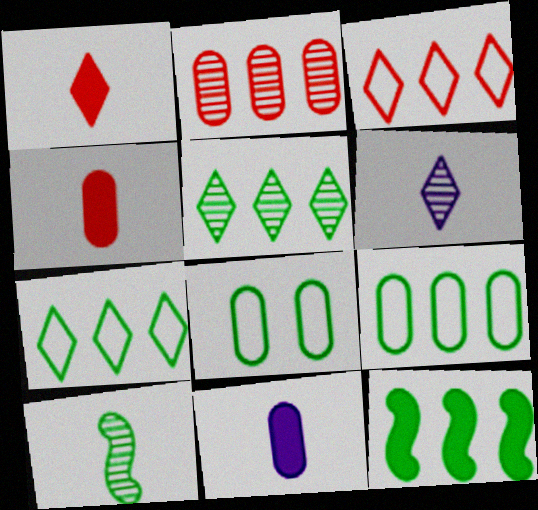[[2, 8, 11], 
[5, 9, 12]]